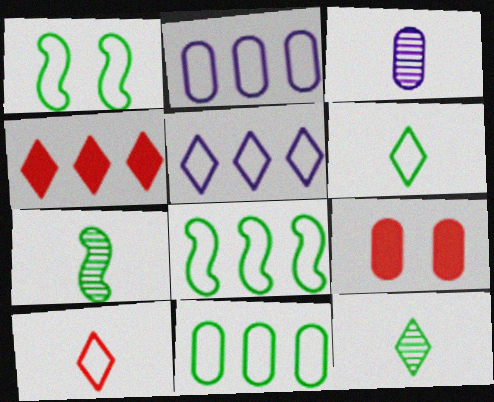[[1, 2, 10], 
[1, 3, 4], 
[1, 6, 11], 
[3, 9, 11], 
[5, 7, 9]]